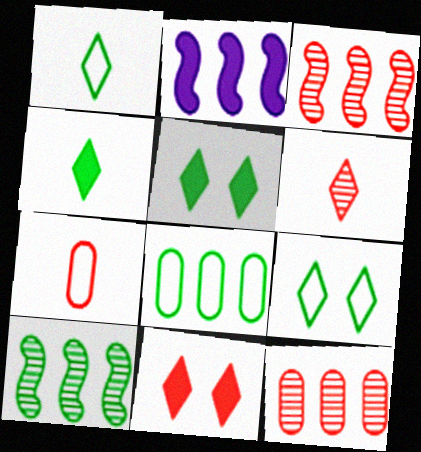[[3, 7, 11]]